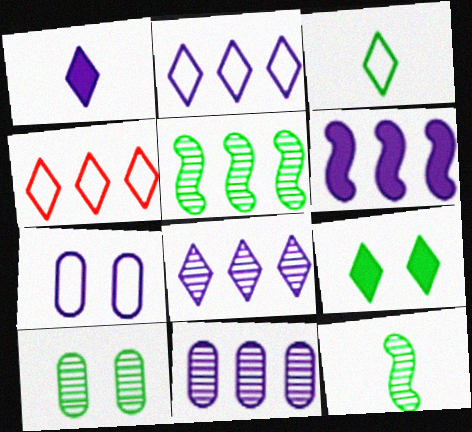[[2, 6, 11]]